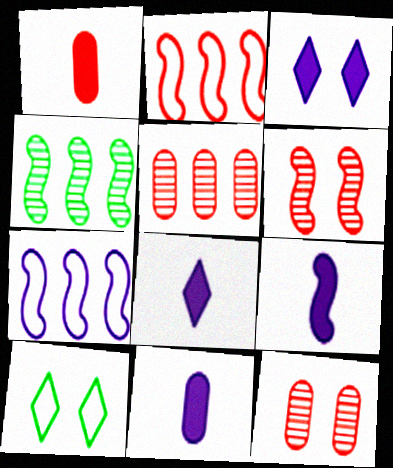[[5, 9, 10], 
[8, 9, 11]]